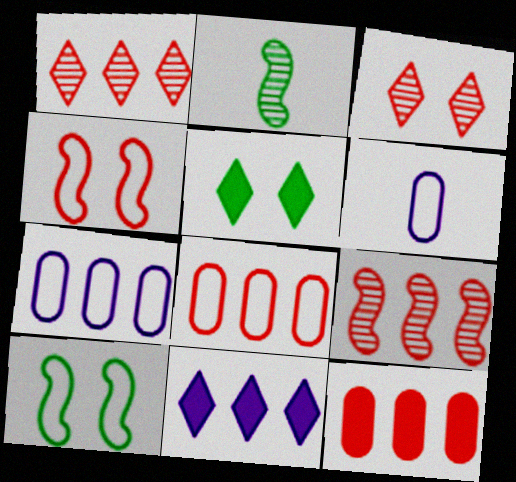[[5, 6, 9]]